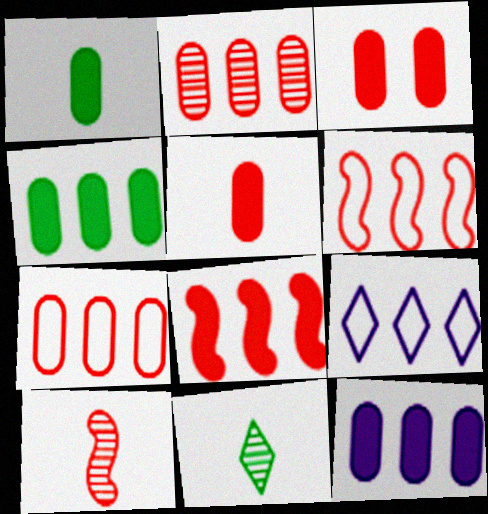[[1, 3, 12]]